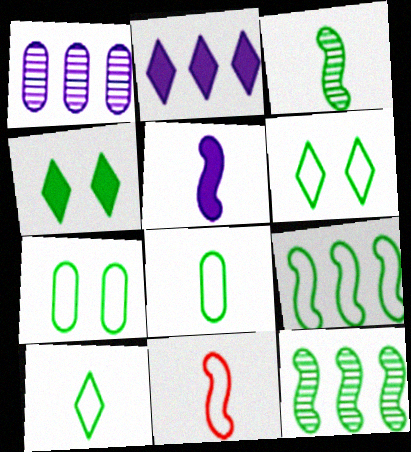[[1, 4, 11], 
[3, 5, 11], 
[4, 8, 12], 
[6, 8, 9], 
[7, 9, 10]]